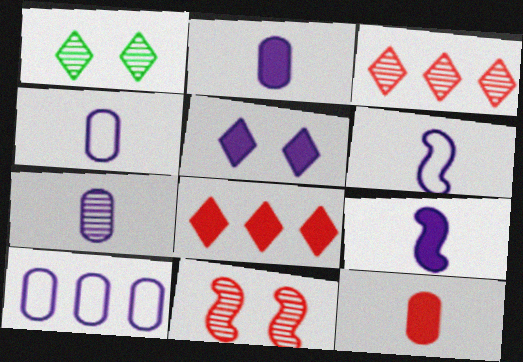[[2, 4, 7]]